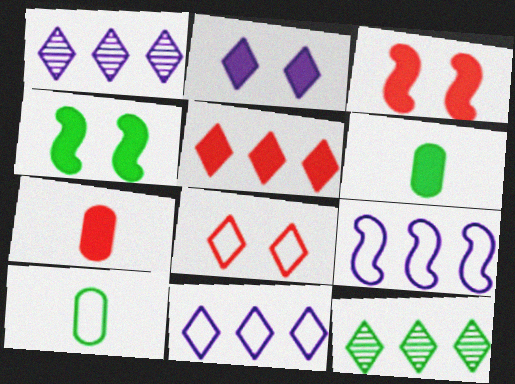[[1, 3, 10], 
[3, 5, 7], 
[4, 10, 12], 
[5, 11, 12], 
[8, 9, 10]]